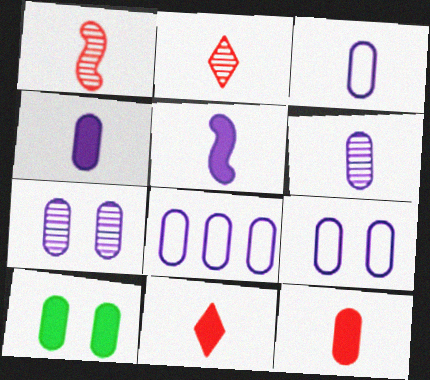[[3, 4, 6], 
[3, 8, 9], 
[4, 7, 8]]